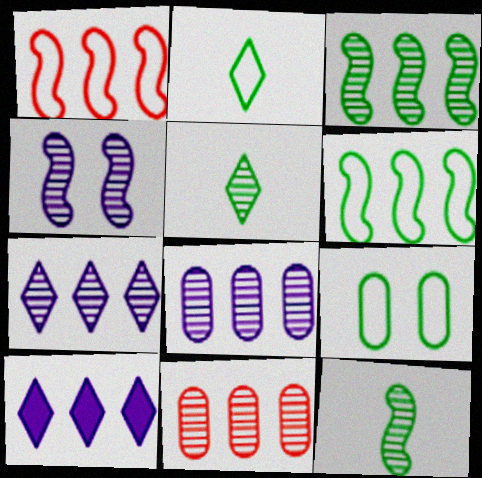[[2, 6, 9], 
[3, 7, 11], 
[4, 5, 11], 
[6, 10, 11]]